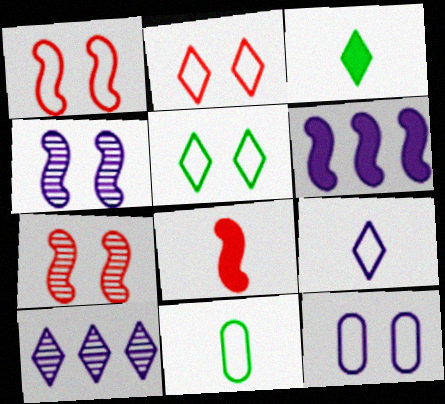[[1, 5, 12], 
[2, 3, 10]]